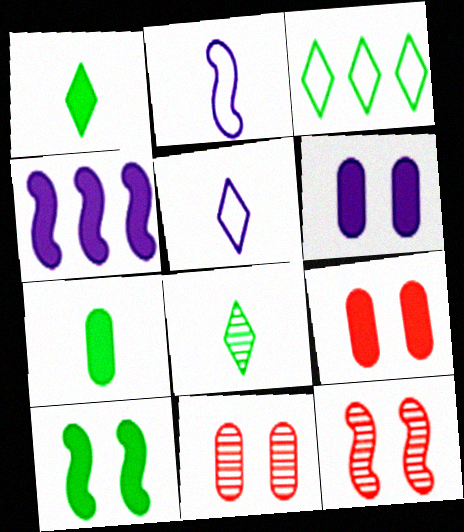[[1, 4, 9]]